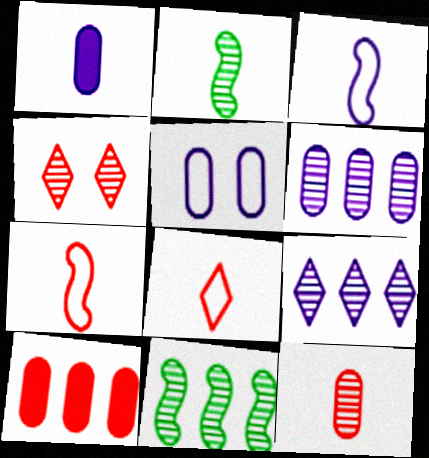[[1, 2, 8], 
[1, 5, 6], 
[2, 4, 6], 
[4, 7, 10]]